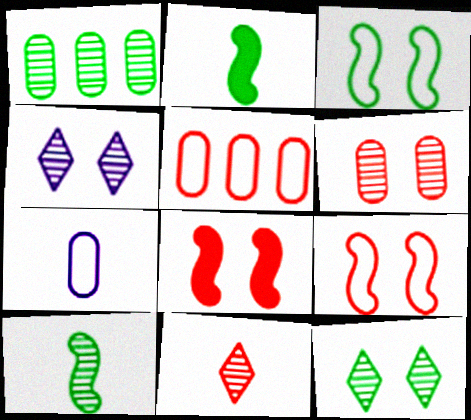[[1, 10, 12], 
[2, 4, 5], 
[2, 7, 11], 
[5, 8, 11]]